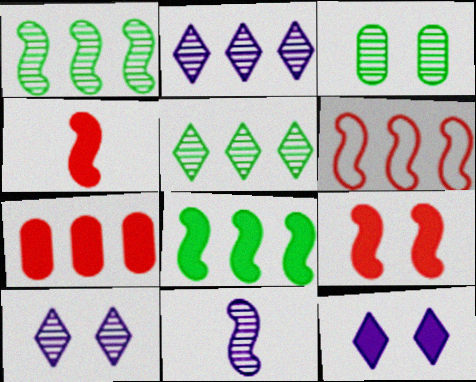[]